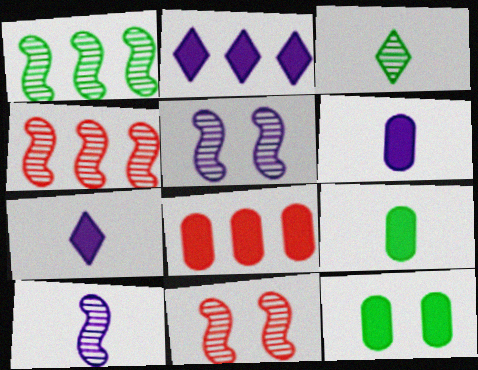[[1, 10, 11], 
[6, 8, 12]]